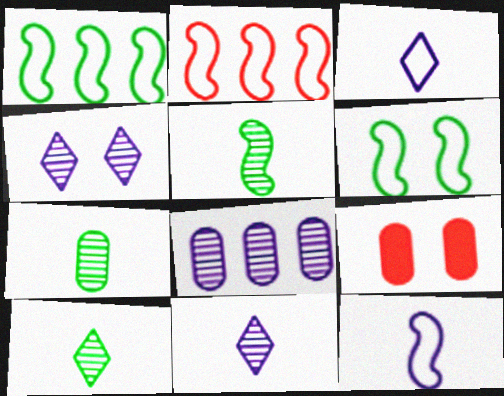[[1, 9, 11], 
[2, 6, 12], 
[4, 6, 9], 
[5, 7, 10]]